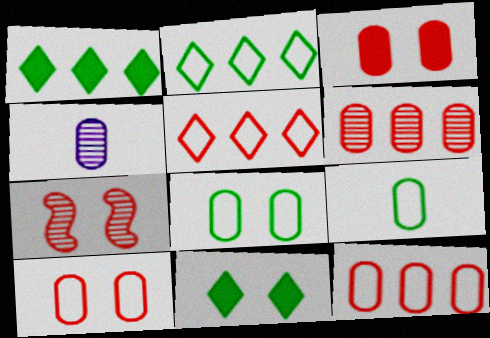[]